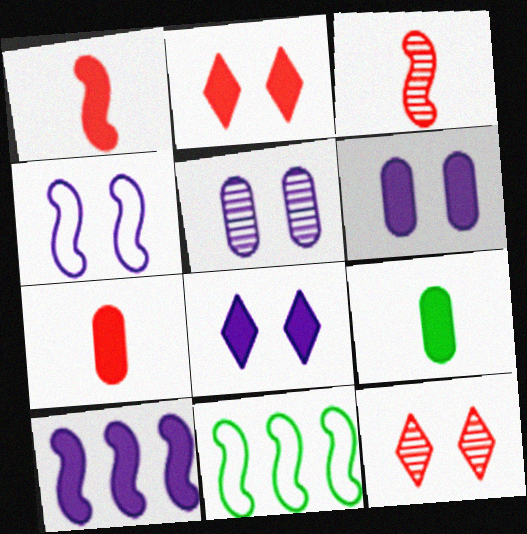[[2, 9, 10], 
[4, 5, 8]]